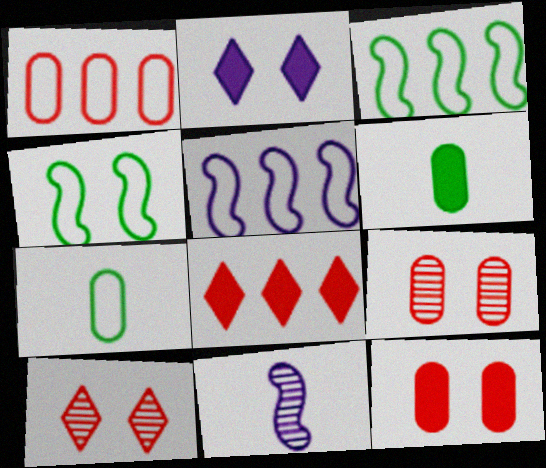[[2, 4, 9], 
[5, 6, 10]]